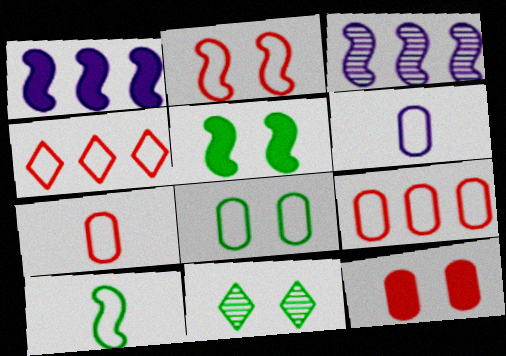[[1, 7, 11], 
[2, 4, 7], 
[5, 8, 11], 
[6, 8, 9]]